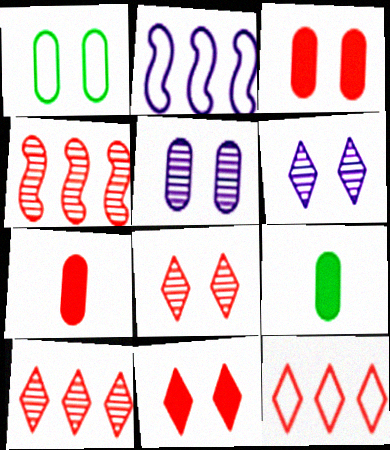[[1, 3, 5], 
[2, 8, 9]]